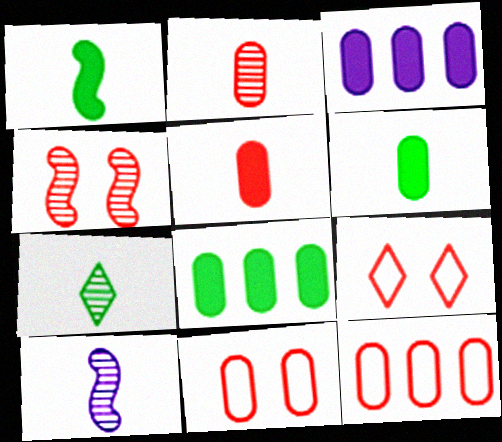[[2, 7, 10], 
[8, 9, 10]]